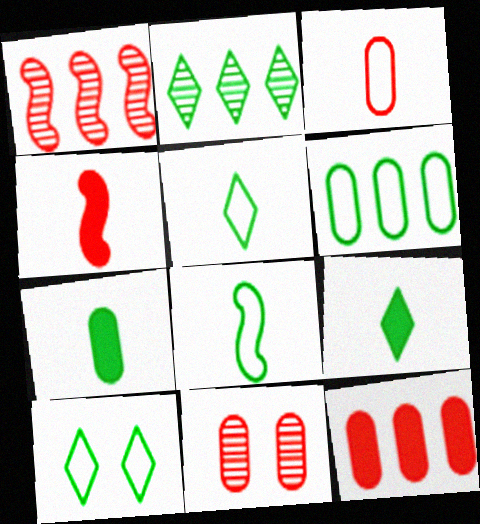[[2, 9, 10], 
[3, 11, 12], 
[6, 8, 10]]